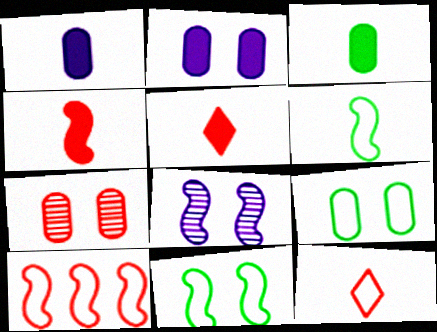[[2, 7, 9], 
[5, 7, 10]]